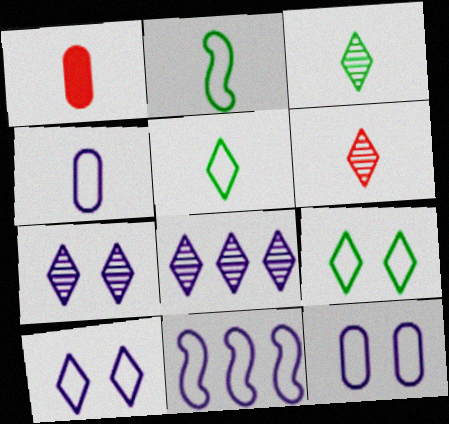[[4, 10, 11]]